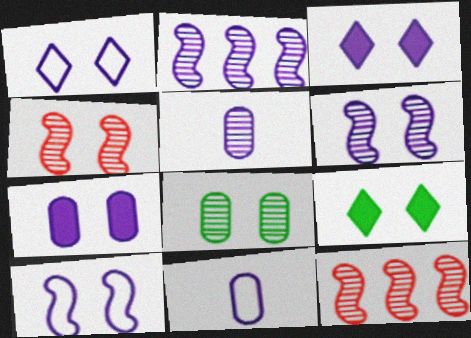[[1, 6, 7], 
[2, 3, 11], 
[9, 11, 12]]